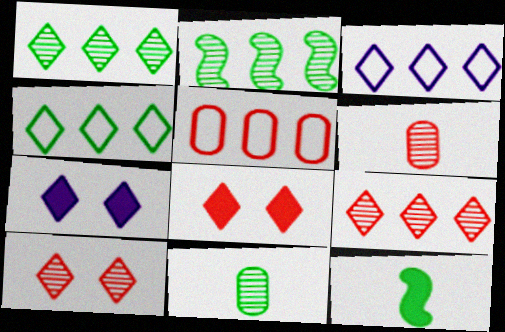[]